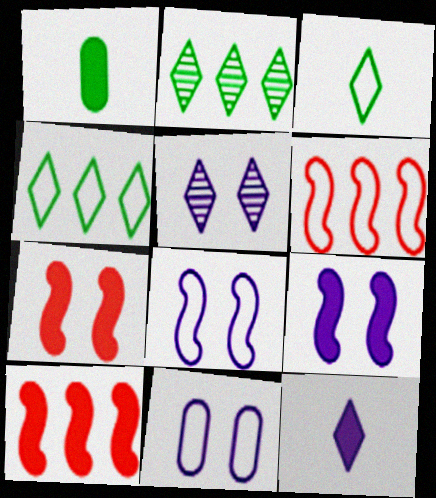[[1, 5, 6], 
[3, 6, 11], 
[5, 9, 11]]